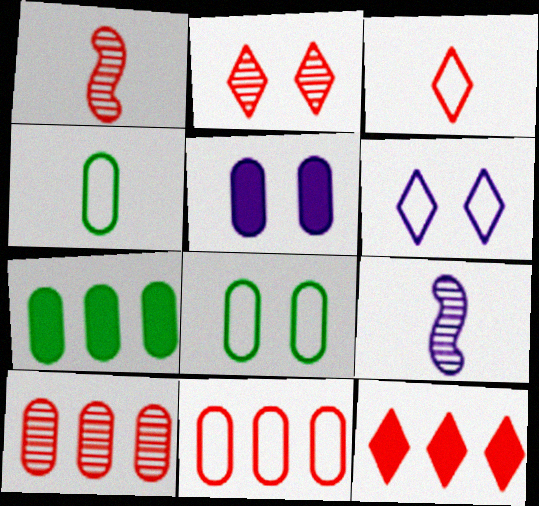[[1, 2, 10], 
[1, 6, 7], 
[2, 3, 12], 
[4, 5, 10], 
[8, 9, 12]]